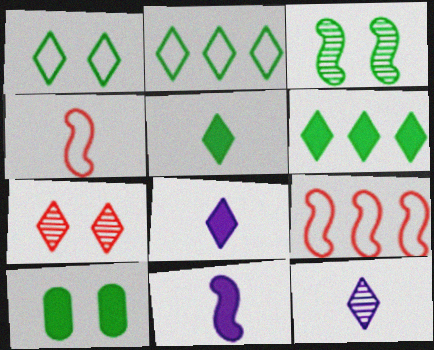[[1, 3, 10], 
[2, 7, 8], 
[3, 9, 11], 
[9, 10, 12]]